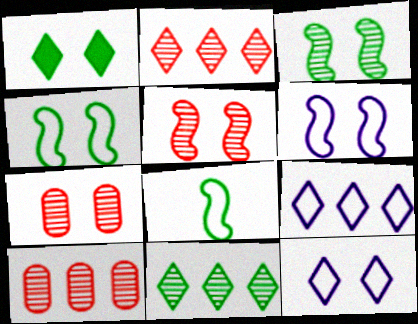[[1, 6, 7]]